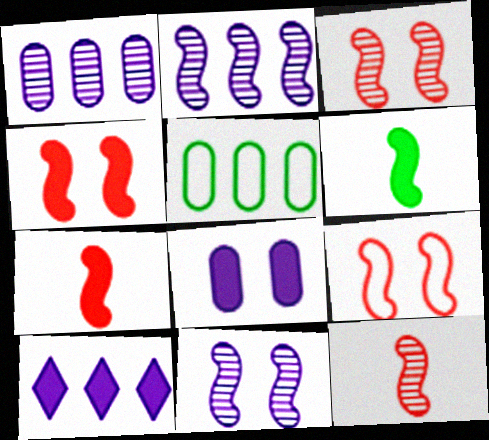[[2, 6, 9], 
[3, 4, 9]]